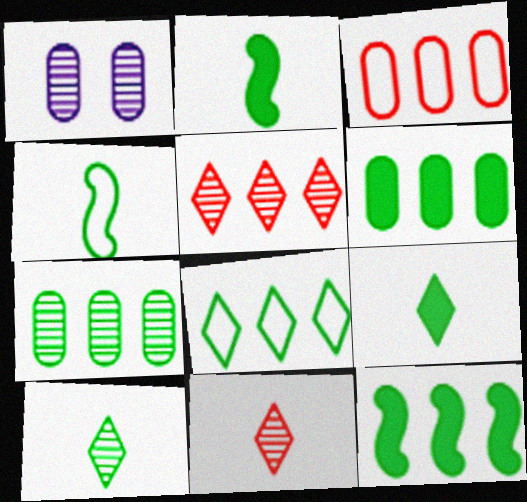[[7, 8, 12]]